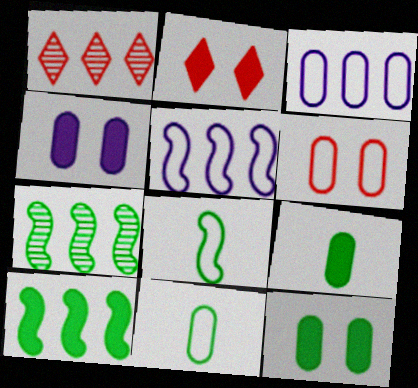[[1, 3, 10], 
[1, 4, 8], 
[3, 6, 11]]